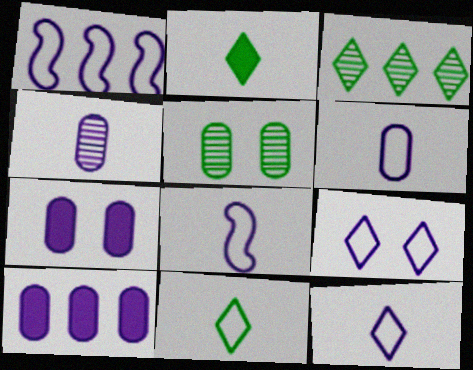[[1, 6, 9], 
[6, 8, 12]]